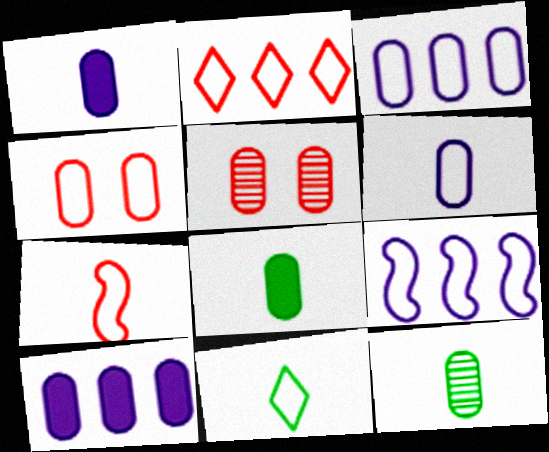[[2, 4, 7], 
[3, 5, 8], 
[4, 9, 11], 
[4, 10, 12], 
[6, 7, 11]]